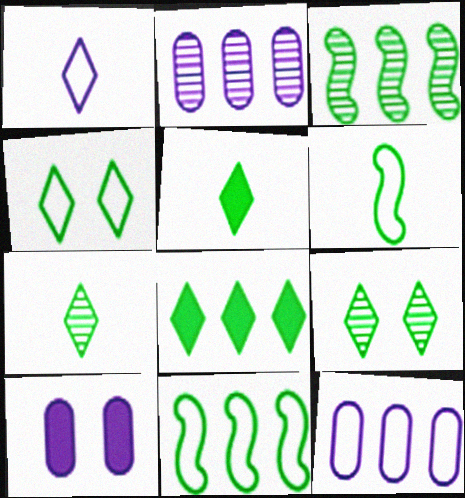[[4, 7, 8]]